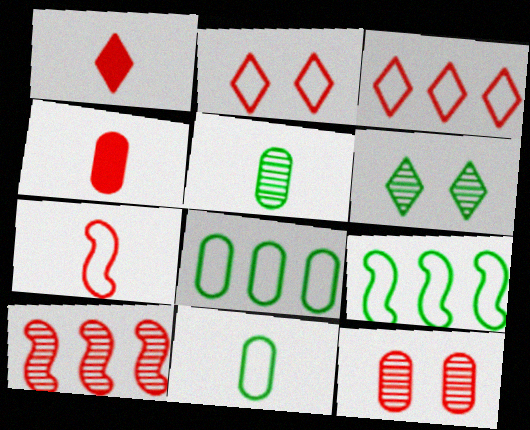[[2, 4, 10]]